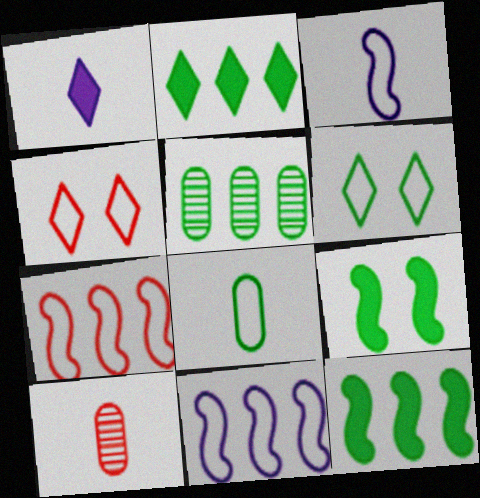[[4, 8, 11]]